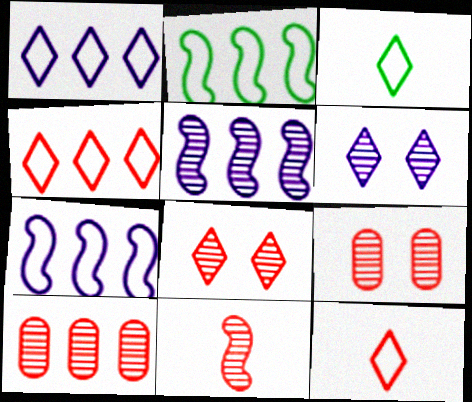[[8, 10, 11]]